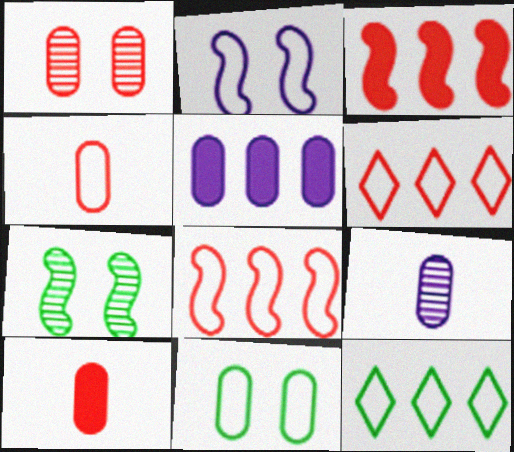[[2, 4, 12]]